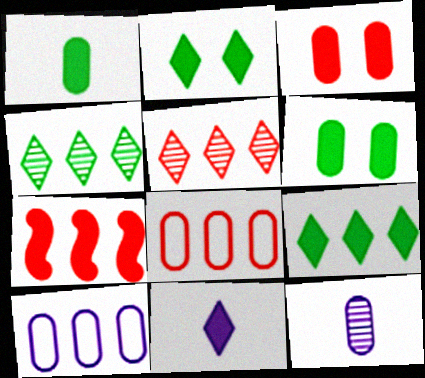[[4, 7, 10], 
[5, 7, 8], 
[6, 7, 11], 
[6, 8, 12]]